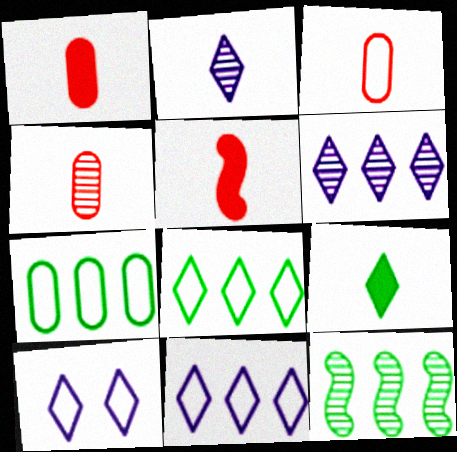[[1, 3, 4], 
[1, 10, 12]]